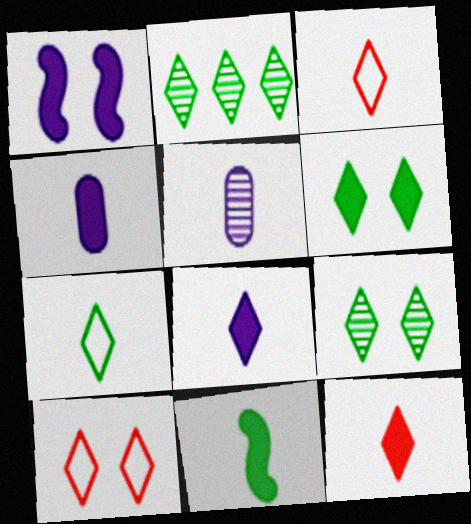[[2, 6, 7], 
[2, 8, 10], 
[3, 5, 11], 
[4, 11, 12]]